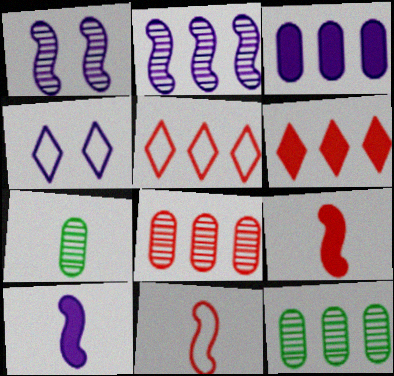[[4, 9, 12]]